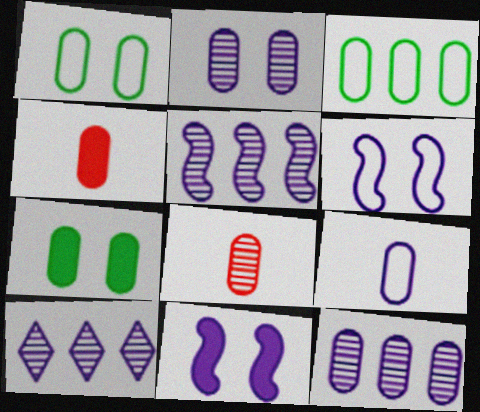[[1, 4, 12], 
[2, 3, 4], 
[5, 10, 12], 
[9, 10, 11]]